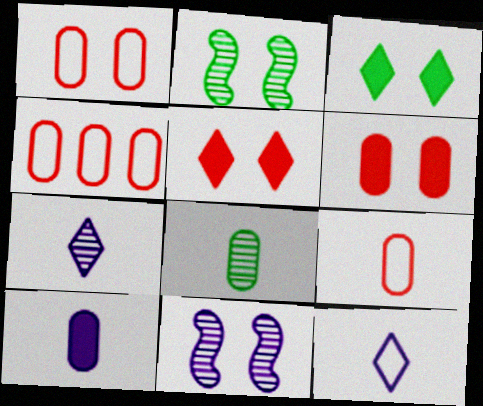[[1, 3, 11], 
[1, 4, 9], 
[8, 9, 10]]